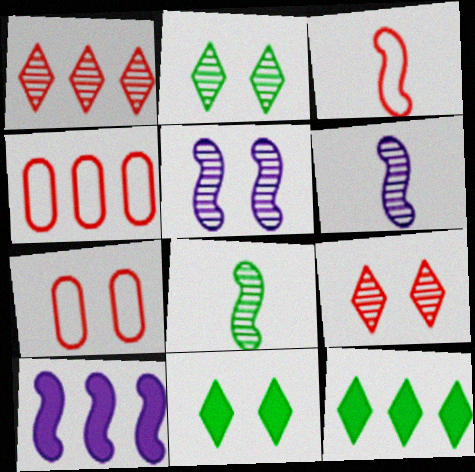[[4, 6, 11], 
[5, 7, 11], 
[6, 7, 12]]